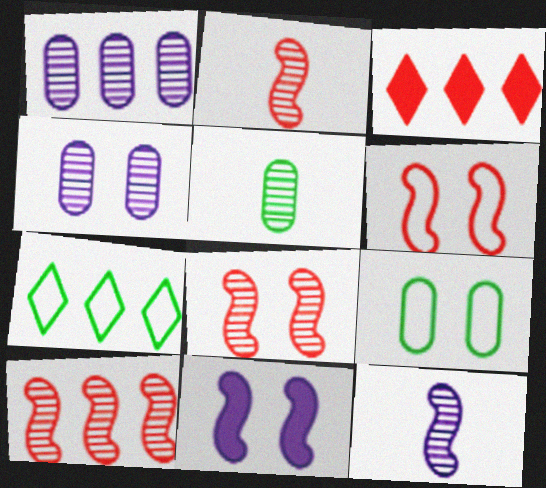[[2, 8, 10], 
[3, 9, 12]]